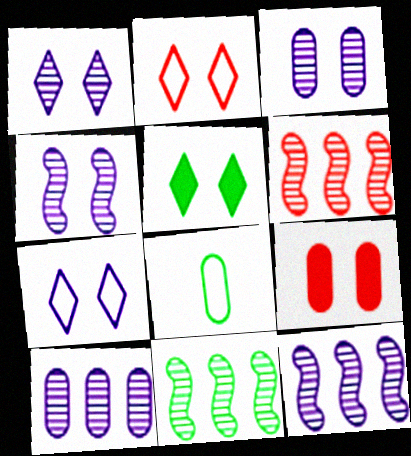[[1, 2, 5], 
[1, 3, 4], 
[5, 8, 11], 
[6, 11, 12], 
[8, 9, 10]]